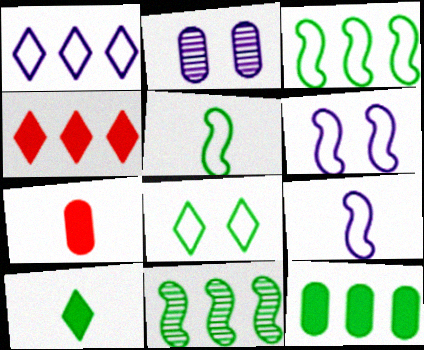[[2, 4, 5]]